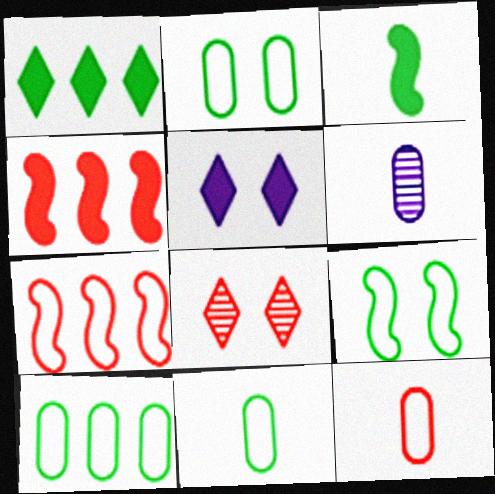[[2, 10, 11], 
[4, 8, 12]]